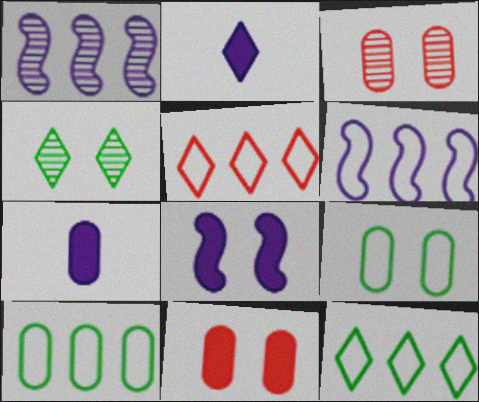[[2, 4, 5], 
[3, 7, 10], 
[5, 6, 10]]